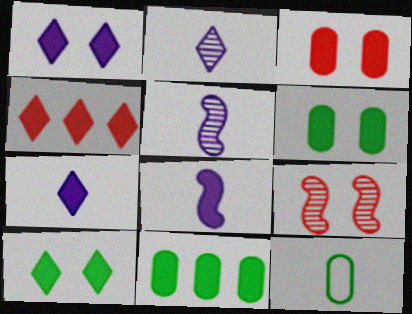[[4, 6, 8], 
[4, 7, 10]]